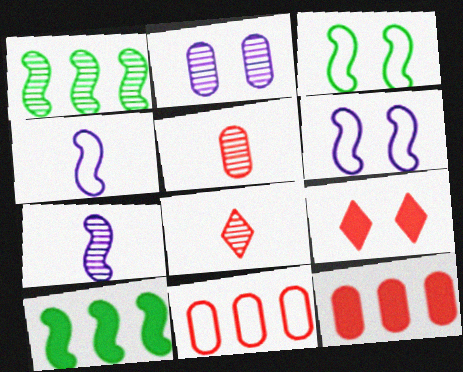[[1, 2, 8], 
[2, 3, 9]]